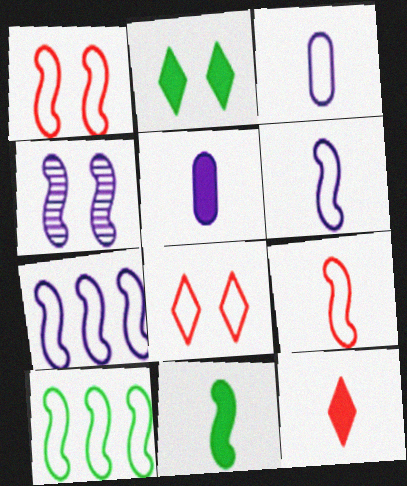[[1, 6, 10], 
[3, 8, 10], 
[5, 11, 12]]